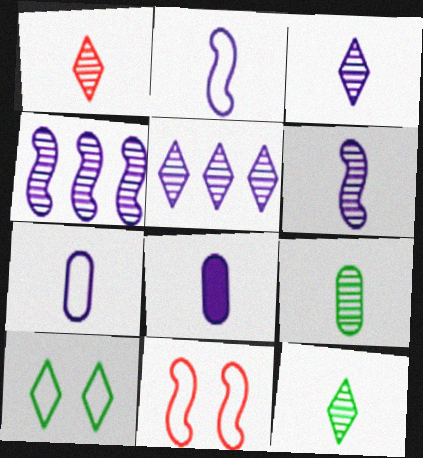[[1, 3, 12], 
[1, 6, 9], 
[2, 3, 8]]